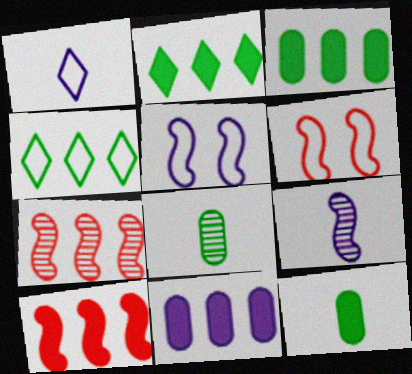[[2, 10, 11], 
[4, 7, 11]]